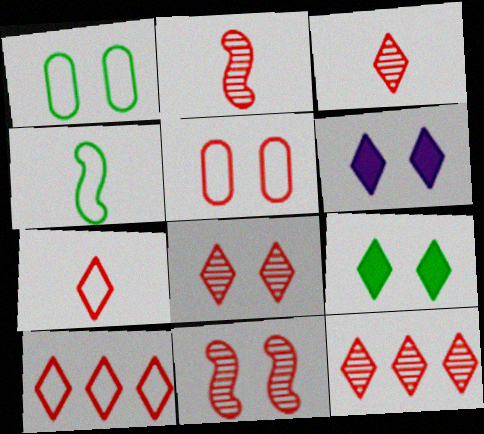[[1, 6, 11], 
[3, 8, 12]]